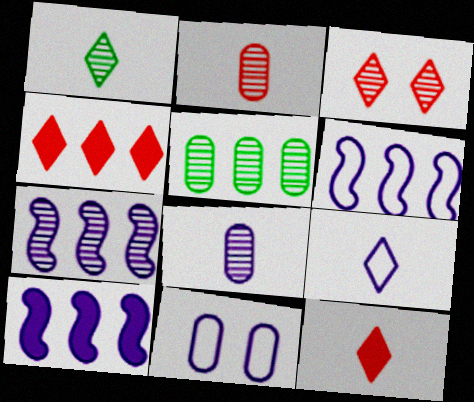[[1, 9, 12], 
[4, 5, 6], 
[6, 7, 10], 
[6, 9, 11]]